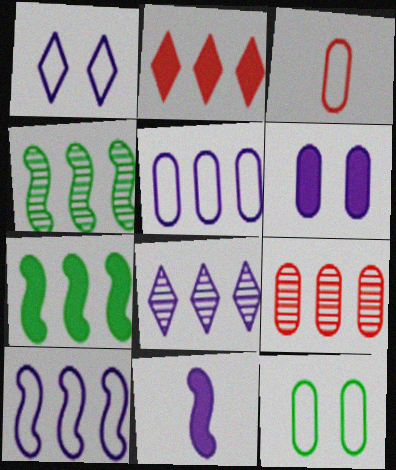[[2, 4, 5], 
[3, 5, 12], 
[4, 8, 9]]